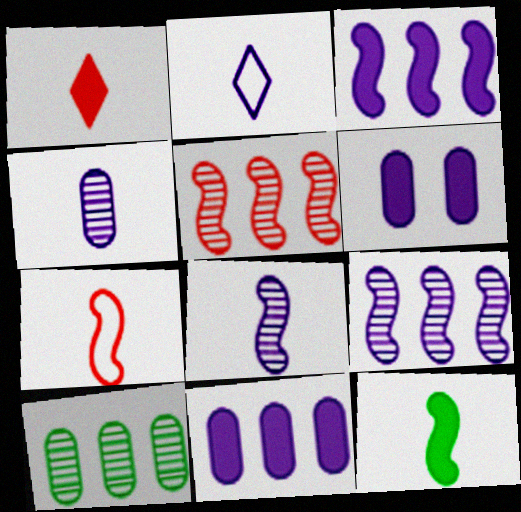[[2, 6, 9], 
[7, 8, 12]]